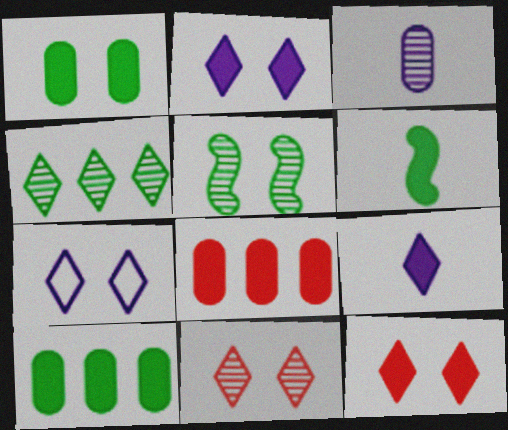[[2, 6, 8]]